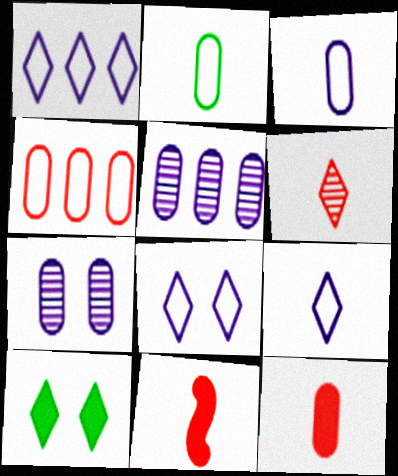[[1, 6, 10], 
[1, 8, 9]]